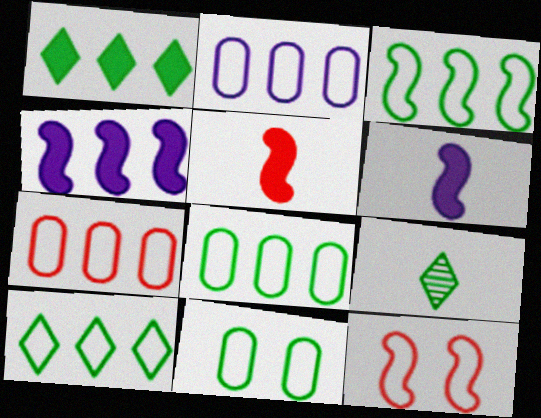[[2, 7, 8], 
[3, 8, 10]]